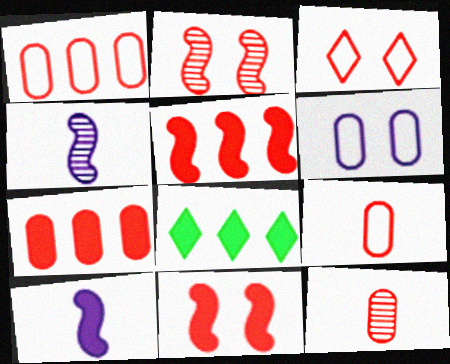[[3, 5, 12]]